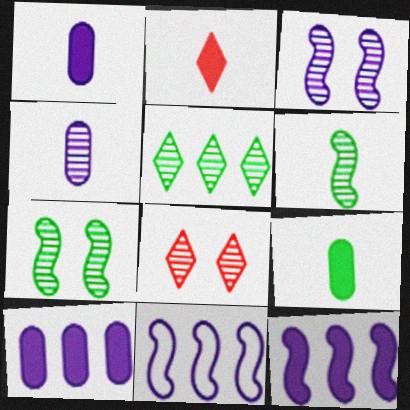[[8, 9, 11]]